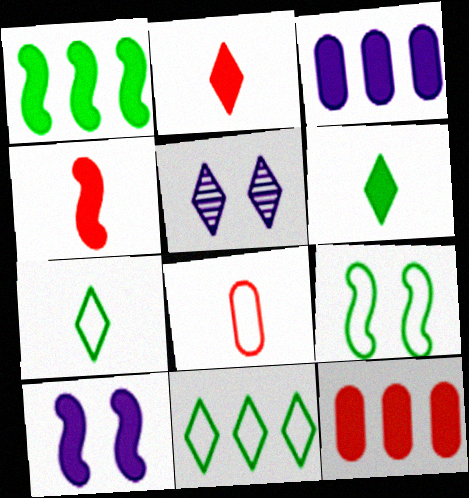[[1, 4, 10], 
[1, 5, 8], 
[2, 5, 11], 
[6, 10, 12]]